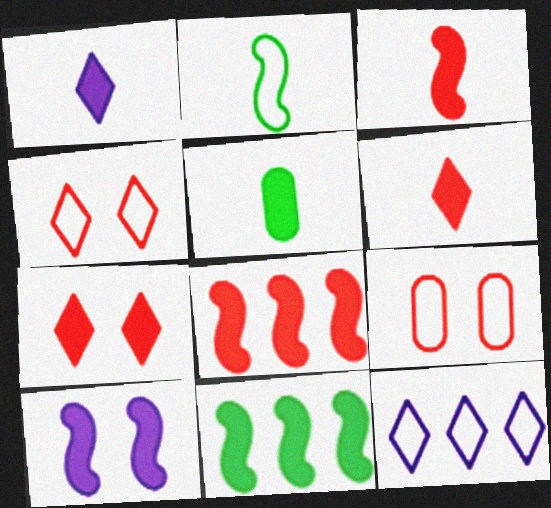[[1, 3, 5], 
[2, 9, 12], 
[3, 10, 11]]